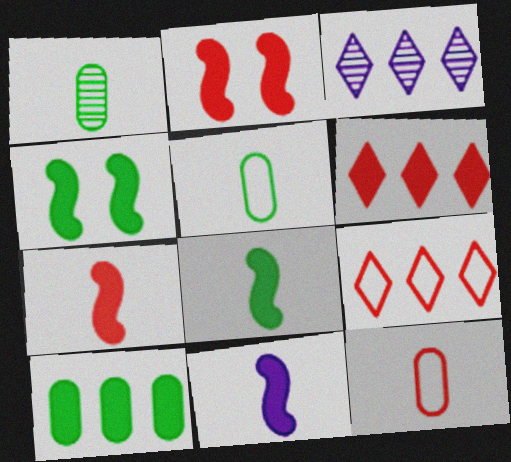[[2, 3, 5], 
[3, 4, 12], 
[7, 8, 11]]